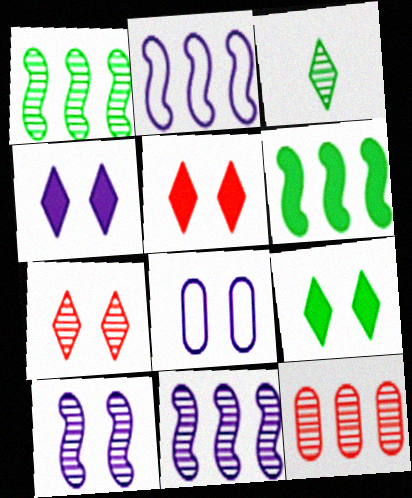[[3, 10, 12], 
[4, 5, 9], 
[4, 8, 10]]